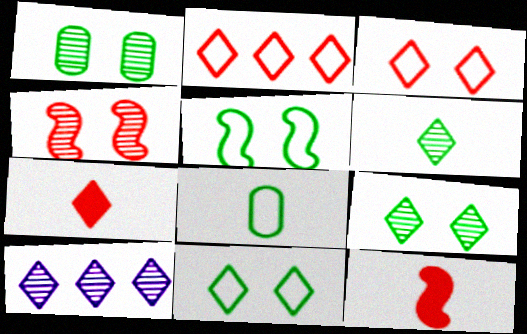[[7, 10, 11]]